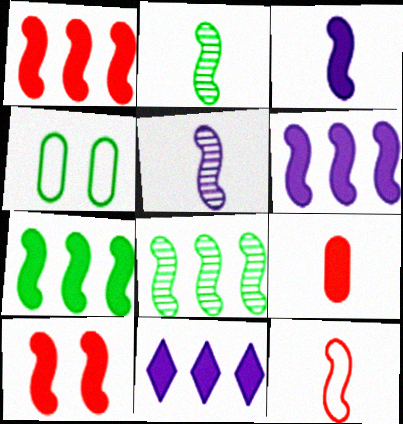[[1, 6, 7], 
[2, 3, 12], 
[3, 7, 10]]